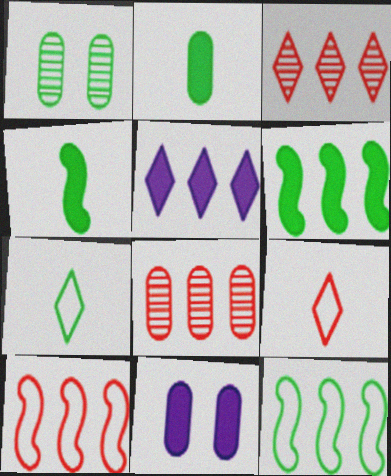[[1, 6, 7], 
[5, 8, 12]]